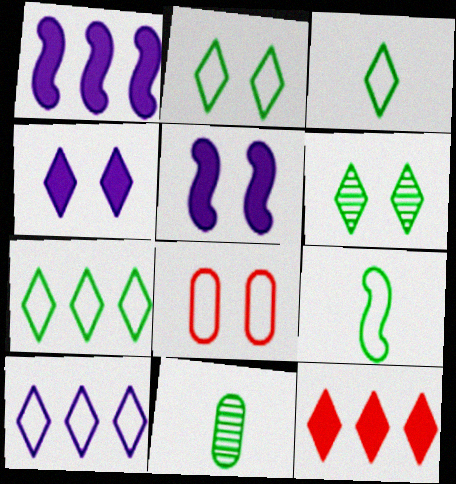[[2, 3, 7], 
[5, 6, 8], 
[8, 9, 10]]